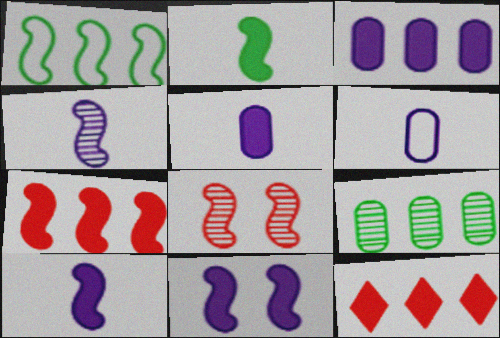[[1, 8, 10], 
[2, 7, 11]]